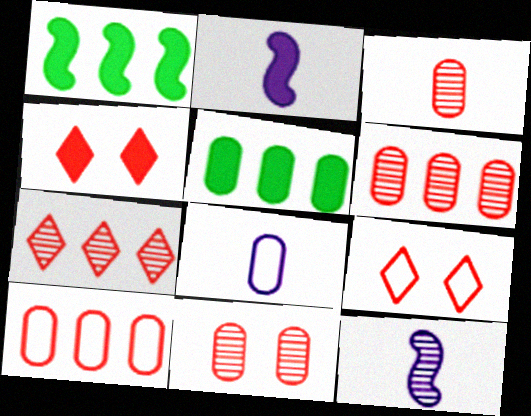[[2, 4, 5], 
[3, 6, 11], 
[5, 8, 11], 
[5, 9, 12]]